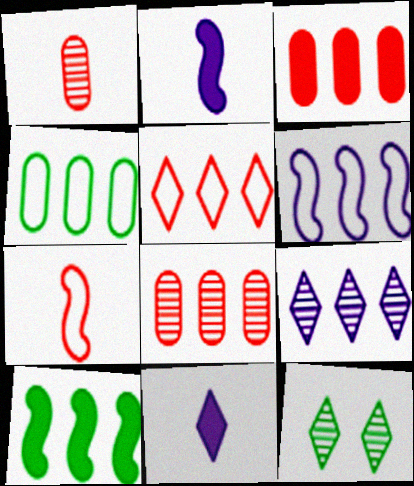[[4, 5, 6], 
[5, 11, 12]]